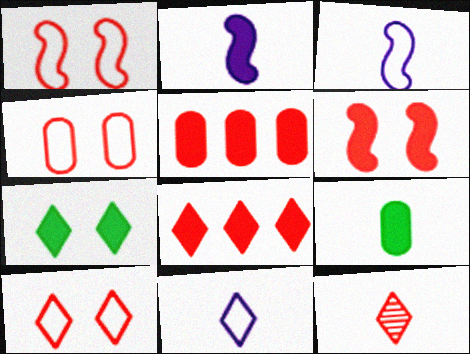[[1, 4, 10], 
[1, 5, 12], 
[2, 5, 7], 
[3, 9, 12], 
[8, 10, 12]]